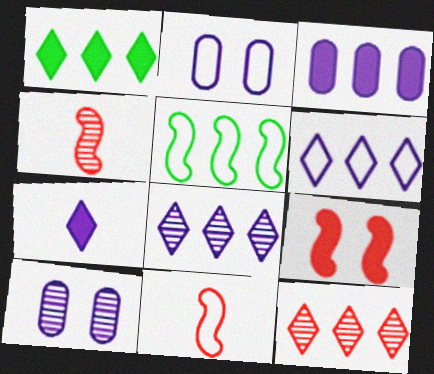[[1, 2, 4], 
[1, 6, 12], 
[1, 10, 11], 
[3, 5, 12]]